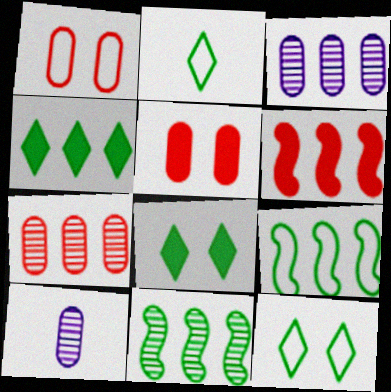[[6, 10, 12]]